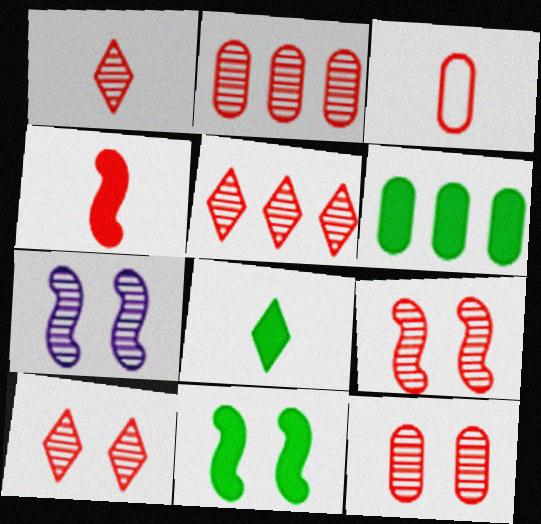[[1, 2, 9], 
[1, 3, 4], 
[1, 5, 10], 
[6, 8, 11], 
[9, 10, 12]]